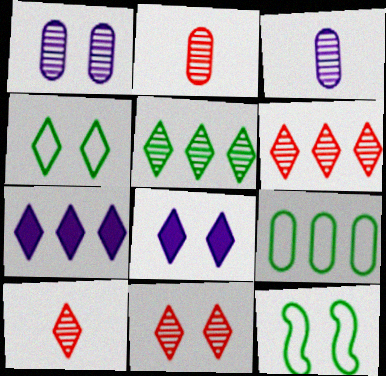[[2, 7, 12], 
[4, 7, 10], 
[4, 8, 11], 
[6, 10, 11]]